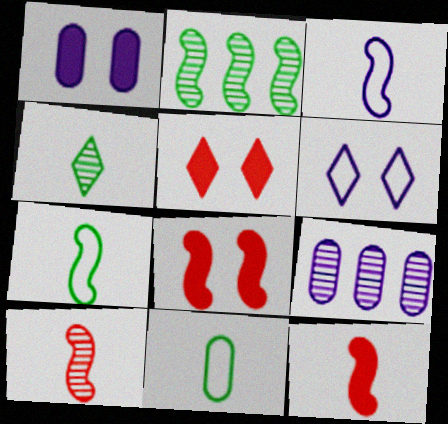[[2, 3, 8], 
[5, 7, 9]]